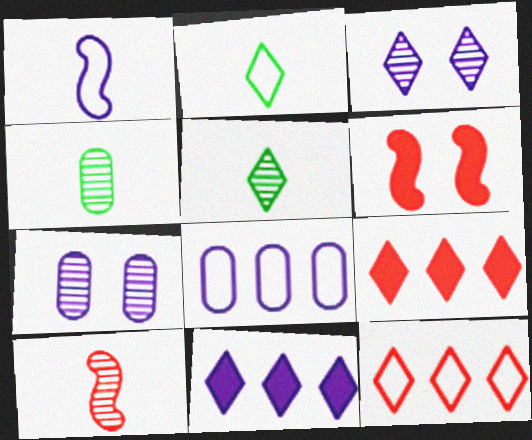[[1, 7, 11], 
[2, 3, 9], 
[5, 6, 8]]